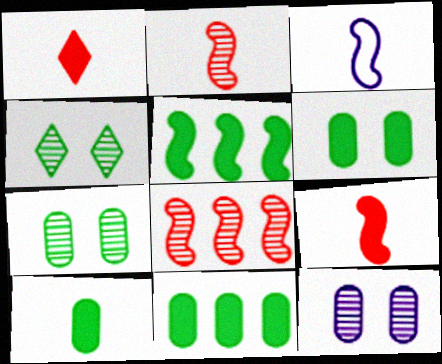[[6, 10, 11]]